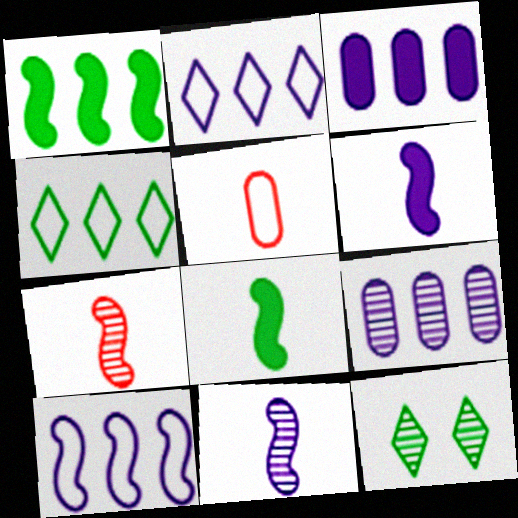[[7, 9, 12]]